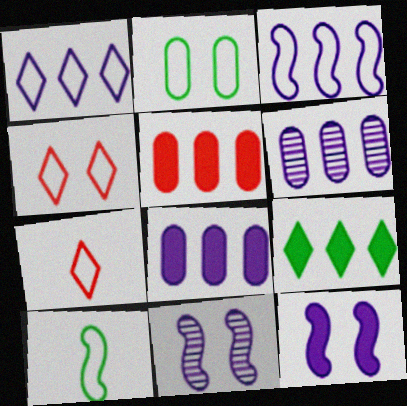[[2, 3, 7]]